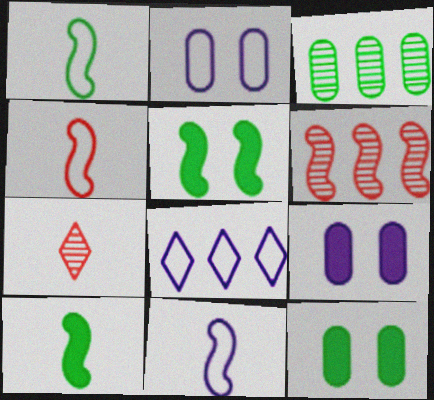[[1, 4, 11], 
[2, 8, 11], 
[5, 6, 11]]